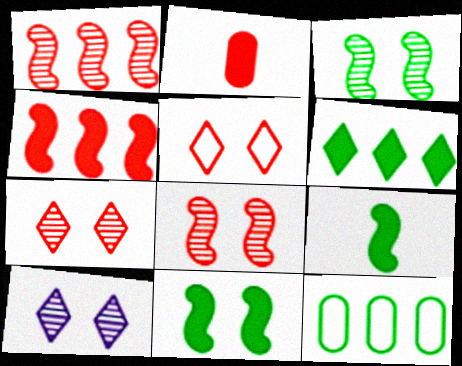[[1, 2, 5]]